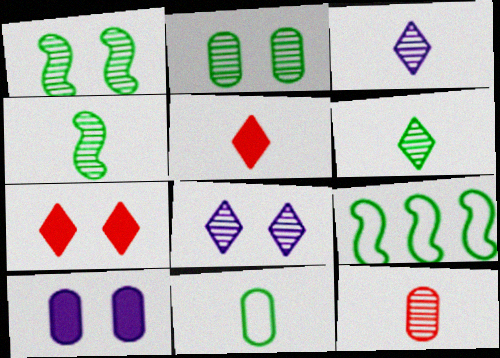[[3, 4, 12]]